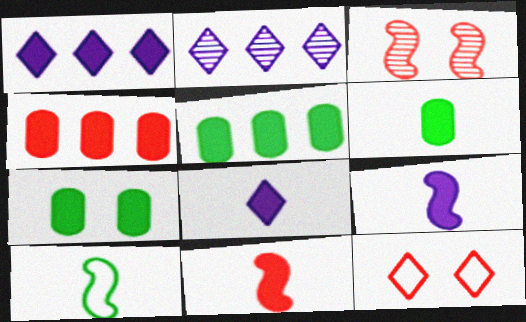[[1, 7, 11], 
[5, 6, 7], 
[6, 8, 11]]